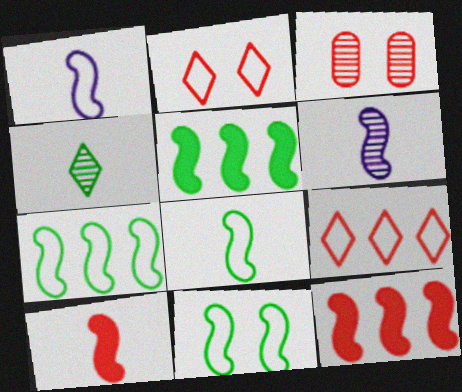[[3, 9, 10], 
[6, 8, 10], 
[6, 11, 12], 
[7, 8, 11]]